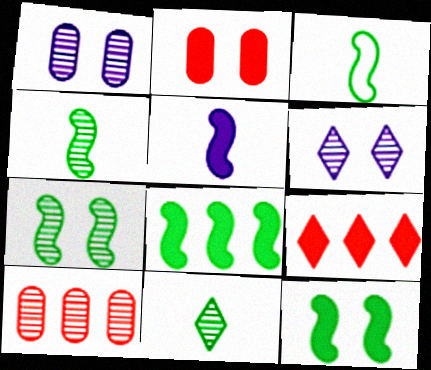[[1, 3, 9], 
[3, 7, 8], 
[4, 6, 10]]